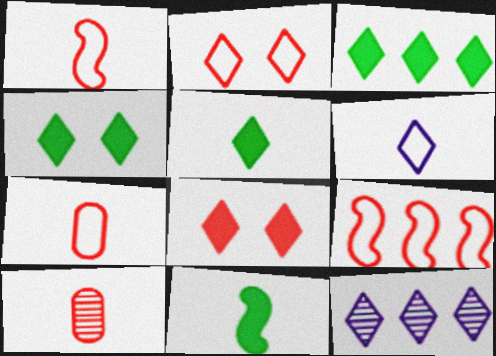[[2, 5, 12], 
[2, 7, 9], 
[3, 4, 5], 
[6, 10, 11], 
[8, 9, 10]]